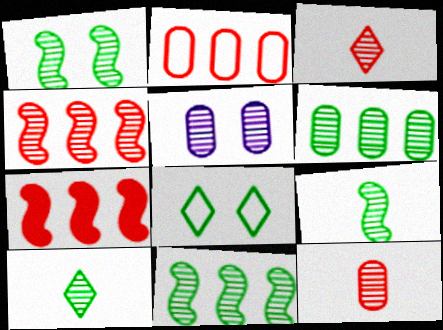[[1, 6, 10], 
[1, 9, 11], 
[3, 5, 11], 
[4, 5, 10], 
[5, 6, 12]]